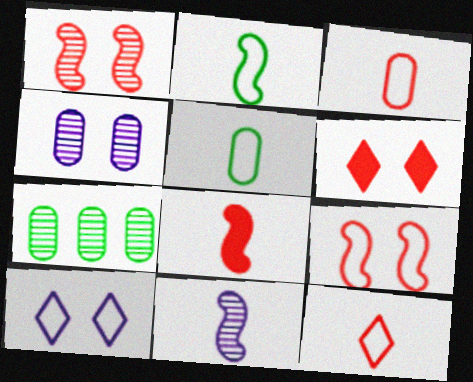[[2, 8, 11], 
[7, 8, 10]]